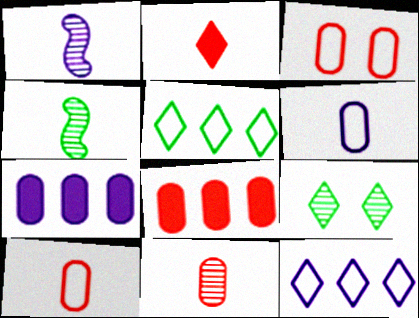[[2, 4, 6], 
[2, 9, 12], 
[3, 8, 11]]